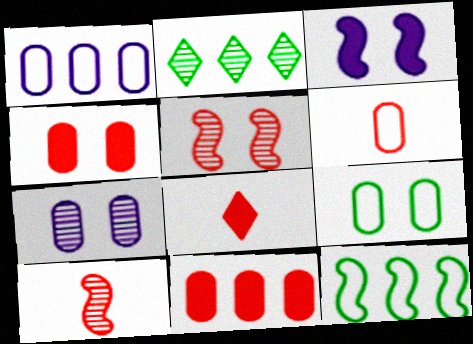[[1, 6, 9], 
[2, 3, 6], 
[2, 7, 10], 
[3, 10, 12], 
[4, 7, 9], 
[6, 8, 10], 
[7, 8, 12]]